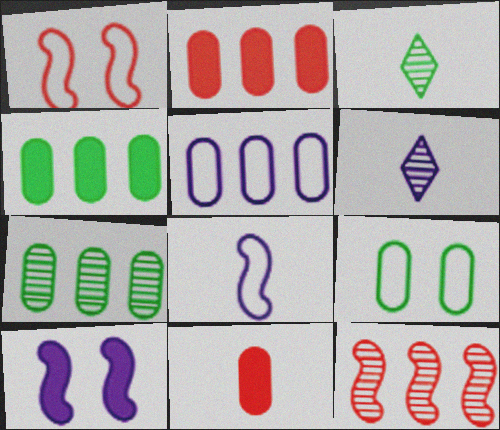[[1, 4, 6], 
[2, 5, 7], 
[3, 8, 11], 
[5, 6, 10]]